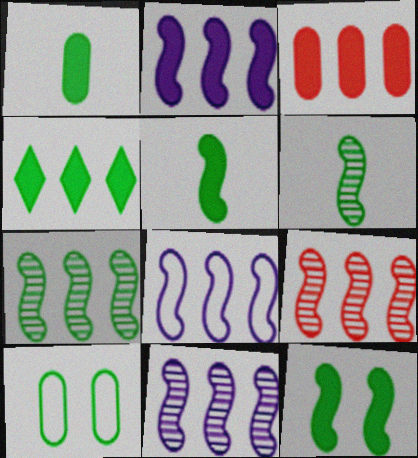[[1, 4, 12], 
[2, 3, 4], 
[2, 8, 11], 
[4, 6, 10], 
[7, 9, 11]]